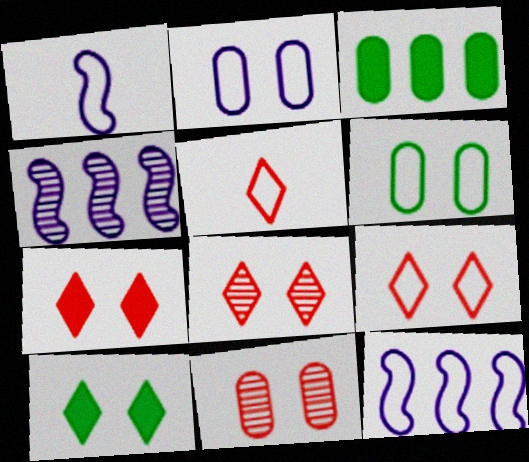[[1, 3, 8], 
[5, 6, 12], 
[7, 8, 9]]